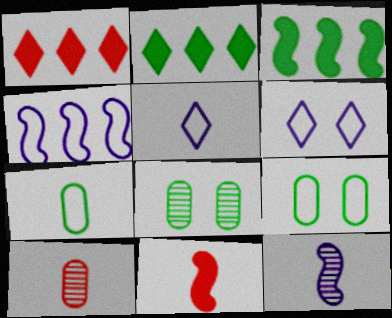[[1, 9, 12], 
[3, 6, 10]]